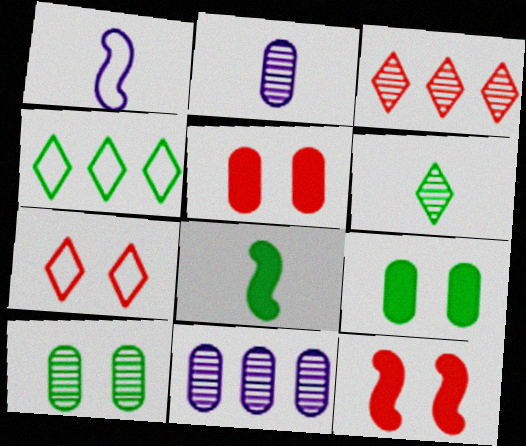[[1, 3, 9], 
[2, 4, 12], 
[4, 8, 10], 
[7, 8, 11]]